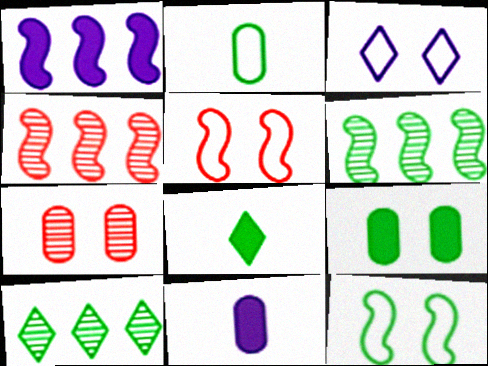[[5, 10, 11]]